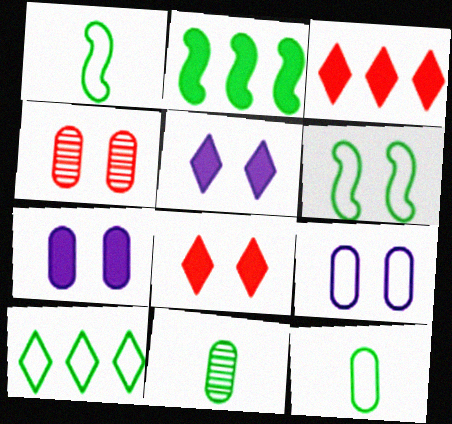[[4, 5, 6], 
[6, 10, 12]]